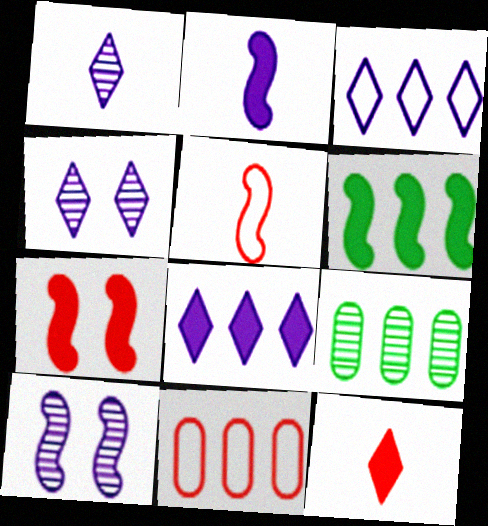[[2, 6, 7], 
[5, 6, 10]]